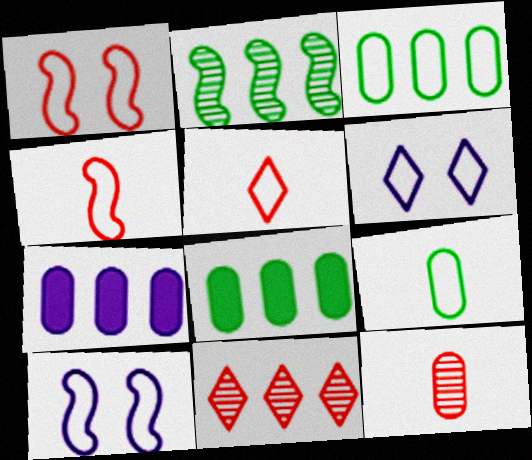[[3, 4, 6], 
[3, 5, 10]]